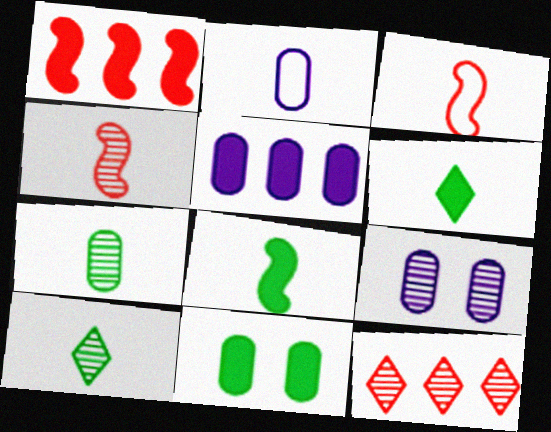[[2, 4, 6], 
[2, 5, 9]]